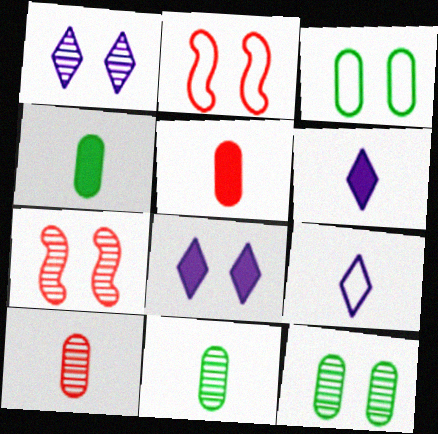[[1, 7, 12], 
[2, 8, 12], 
[3, 7, 8]]